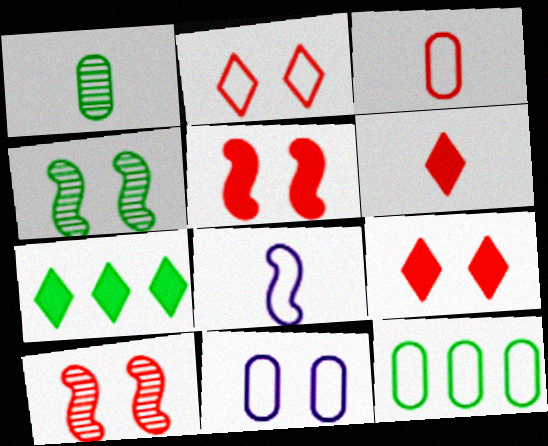[[1, 6, 8], 
[2, 8, 12], 
[3, 11, 12], 
[4, 9, 11]]